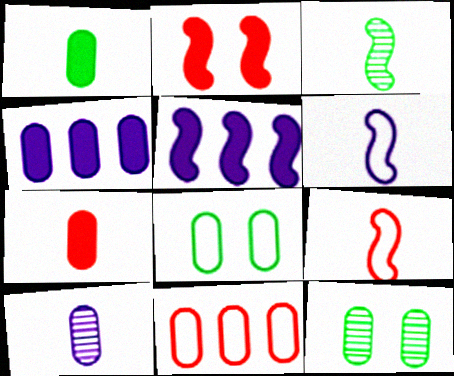[]